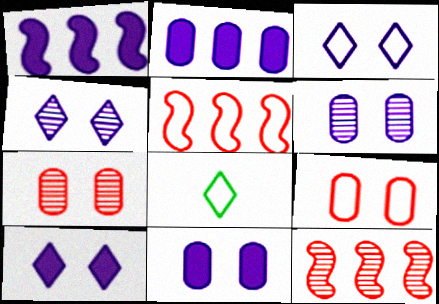[[1, 7, 8], 
[3, 4, 10], 
[8, 11, 12]]